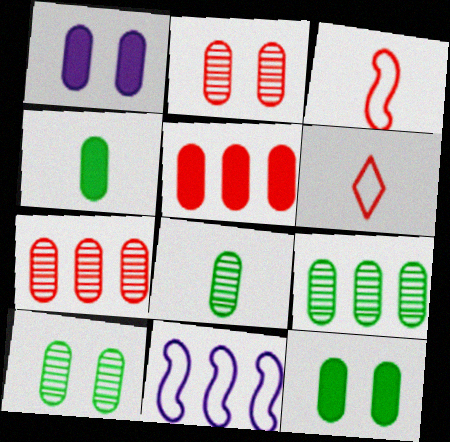[[1, 4, 5], 
[8, 9, 10]]